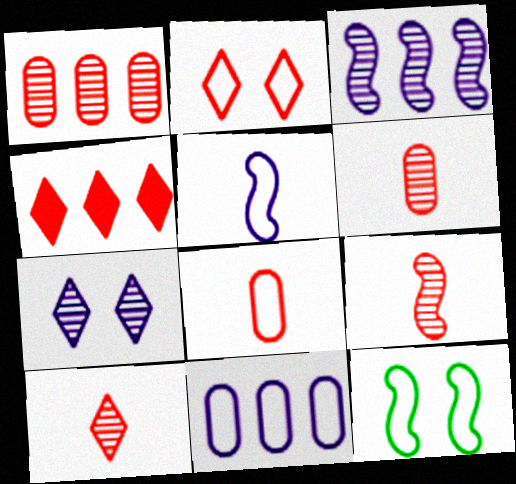[[2, 4, 10], 
[6, 9, 10]]